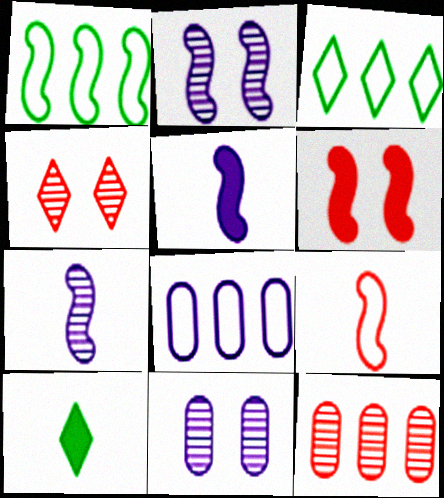[[1, 6, 7]]